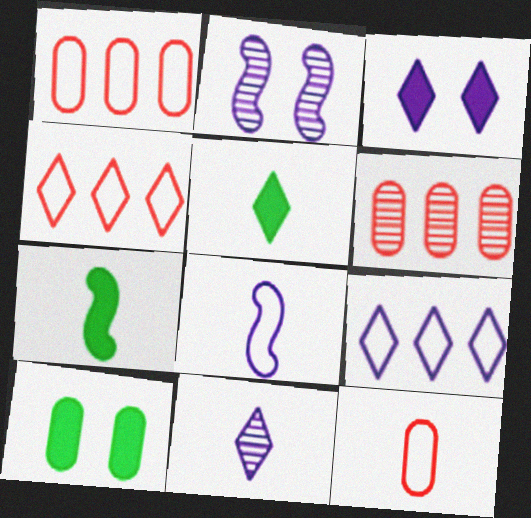[[1, 2, 5], 
[3, 9, 11], 
[7, 11, 12]]